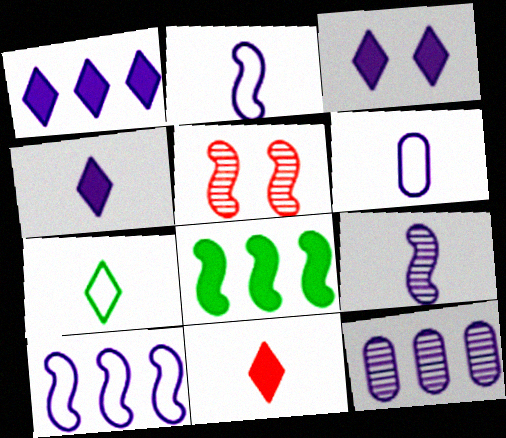[[1, 3, 4], 
[1, 10, 12], 
[2, 3, 12], 
[2, 5, 8], 
[4, 6, 9]]